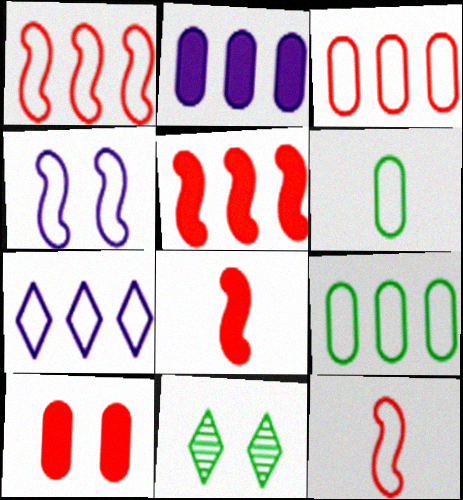[[1, 7, 9], 
[2, 11, 12], 
[4, 10, 11]]